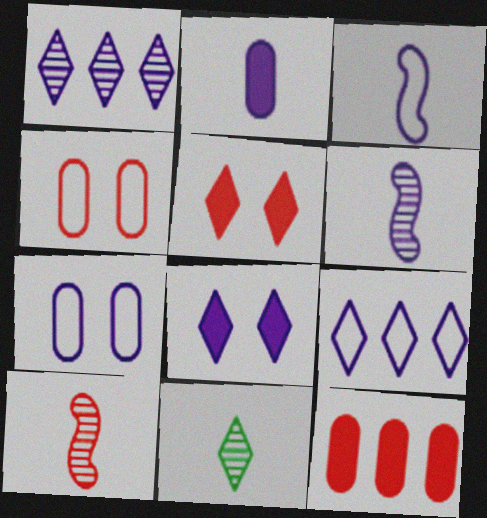[[3, 7, 9], 
[5, 9, 11]]